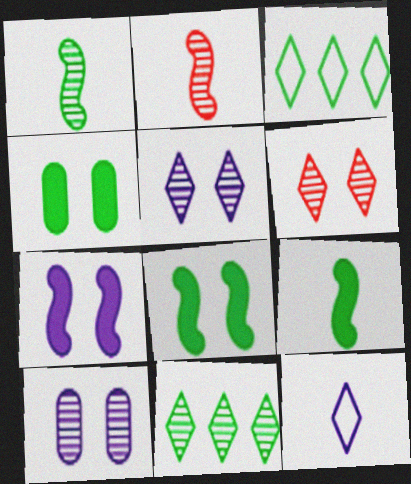[[1, 3, 4], 
[2, 10, 11]]